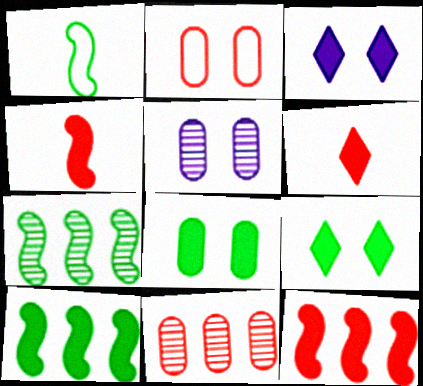[[1, 3, 11], 
[2, 5, 8]]